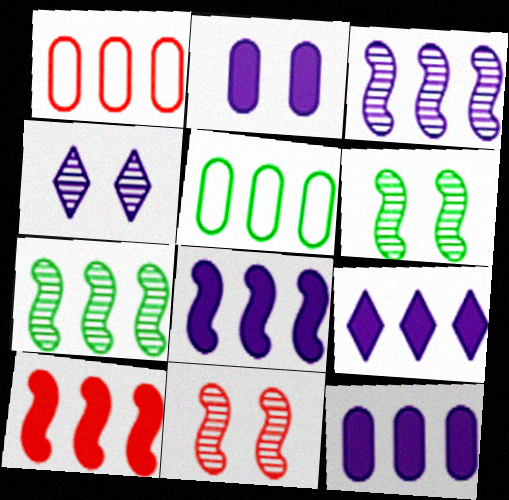[[1, 7, 9], 
[8, 9, 12]]